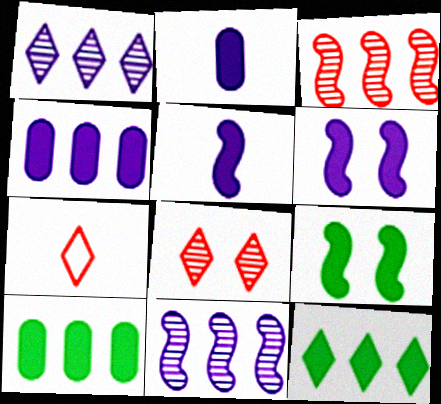[]